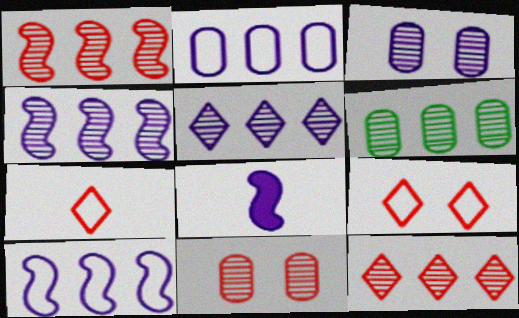[[1, 5, 6], 
[4, 6, 12], 
[6, 8, 9]]